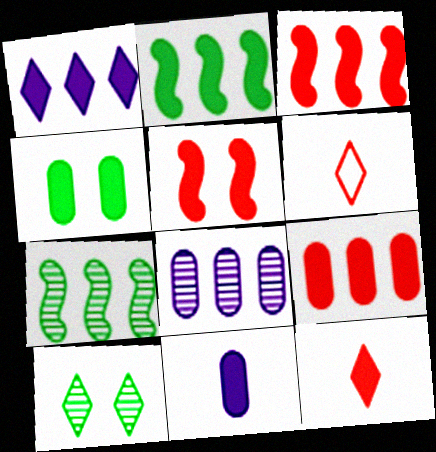[[1, 2, 9], 
[1, 6, 10], 
[4, 9, 11], 
[5, 9, 12]]